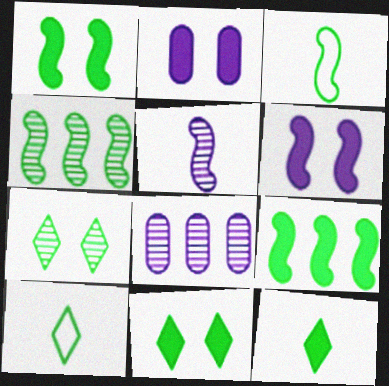[[1, 3, 4]]